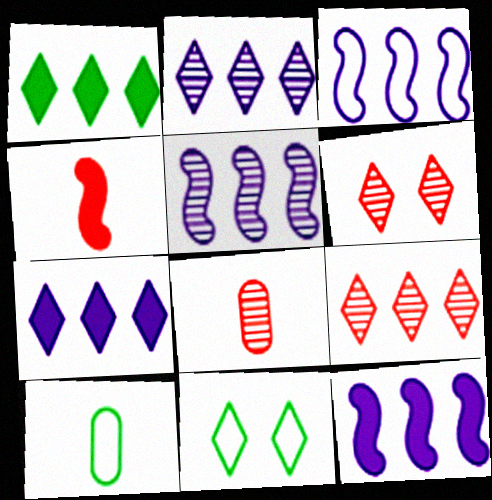[[3, 5, 12], 
[6, 10, 12], 
[8, 11, 12]]